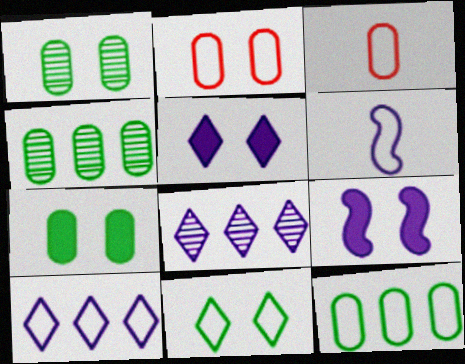[]